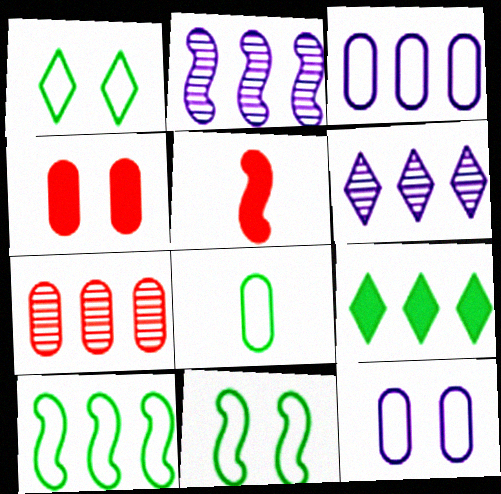[[1, 8, 10], 
[2, 5, 11]]